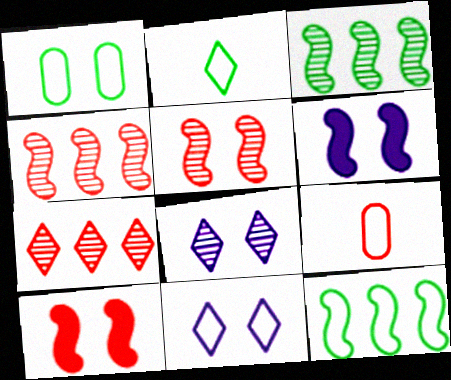[[1, 2, 12], 
[1, 8, 10], 
[7, 9, 10], 
[9, 11, 12]]